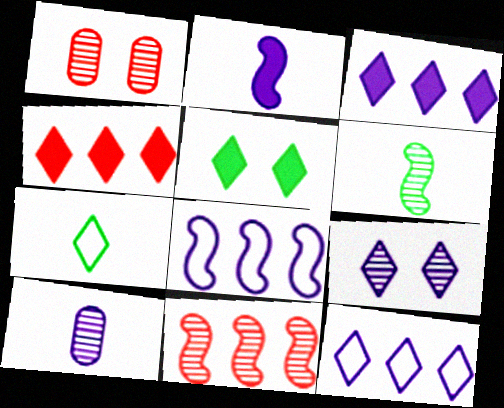[[4, 7, 9]]